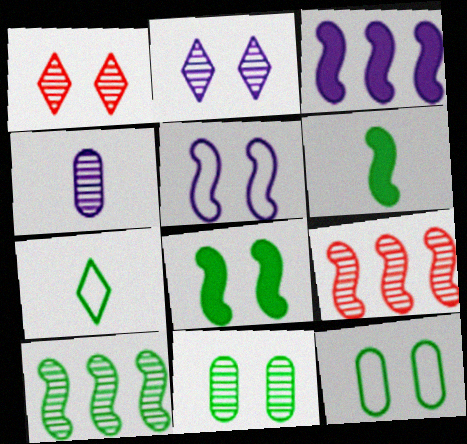[[1, 4, 10], 
[5, 6, 9]]